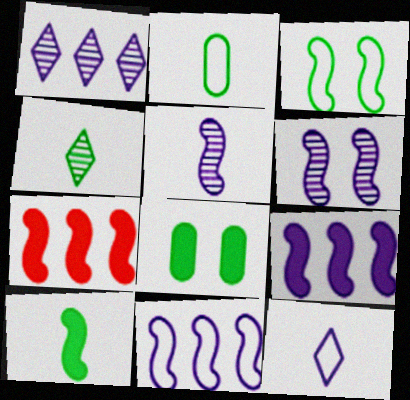[[2, 4, 10], 
[3, 5, 7]]